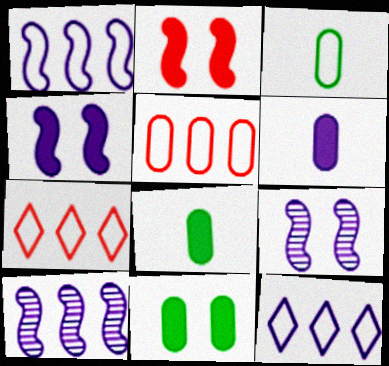[[6, 9, 12], 
[7, 8, 9]]